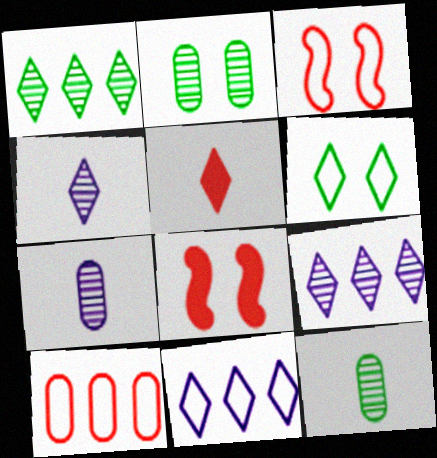[[5, 6, 9], 
[8, 11, 12]]